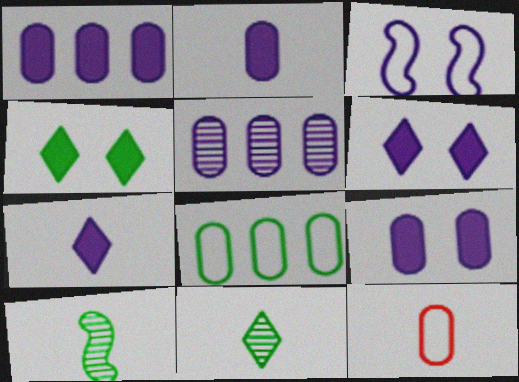[[1, 2, 9], 
[3, 5, 7], 
[4, 8, 10], 
[7, 10, 12]]